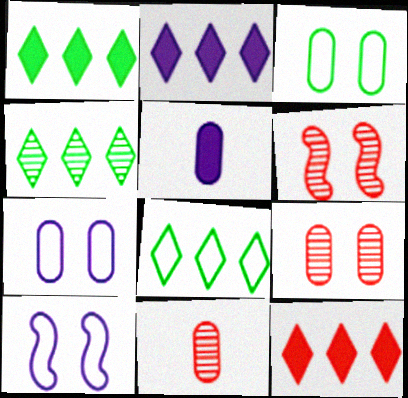[[1, 2, 12], 
[1, 4, 8], 
[1, 10, 11], 
[5, 6, 8]]